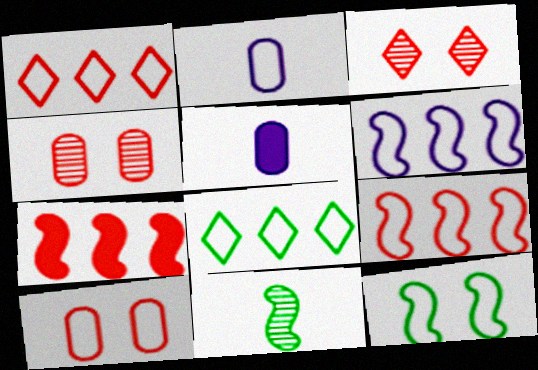[[1, 2, 12]]